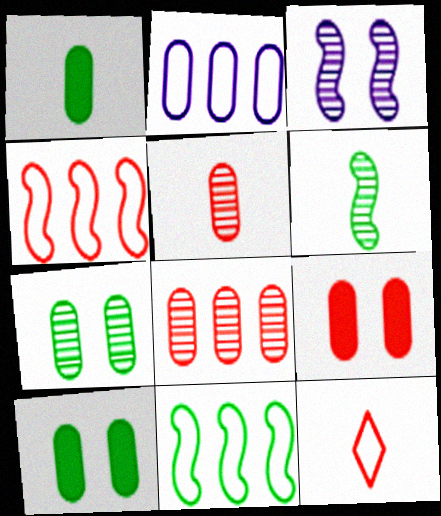[[2, 5, 10]]